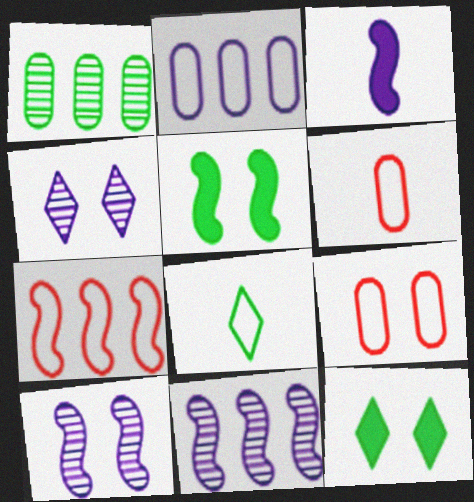[[1, 5, 8], 
[2, 3, 4], 
[4, 5, 9], 
[6, 11, 12], 
[9, 10, 12]]